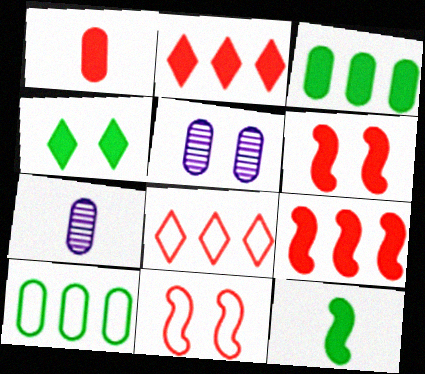[[1, 2, 6], 
[1, 5, 10], 
[3, 4, 12], 
[4, 5, 11], 
[5, 8, 12]]